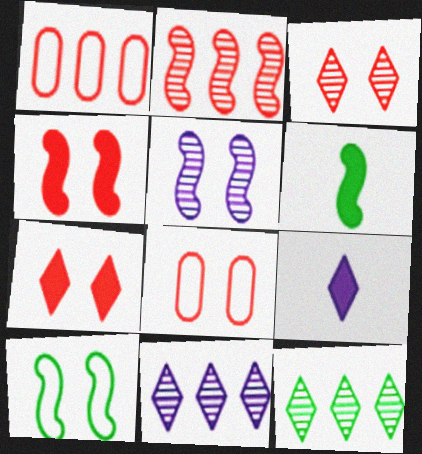[[3, 4, 8], 
[4, 5, 10], 
[6, 8, 11]]